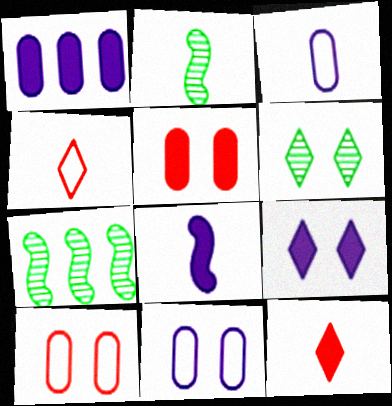[[1, 8, 9], 
[2, 3, 12], 
[7, 11, 12]]